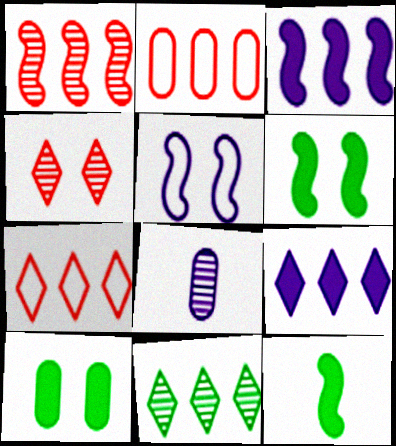[[1, 5, 12], 
[2, 3, 11], 
[2, 8, 10], 
[4, 5, 10], 
[5, 8, 9], 
[6, 7, 8], 
[7, 9, 11]]